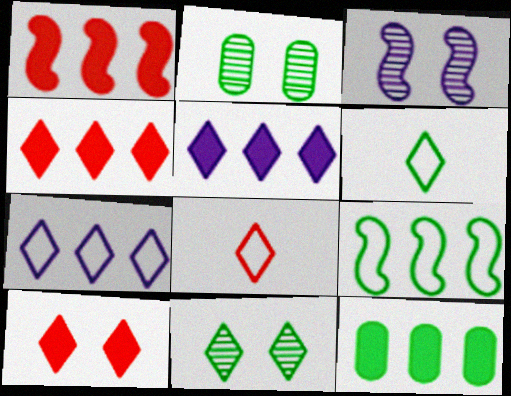[[1, 5, 12], 
[3, 8, 12], 
[5, 8, 11]]